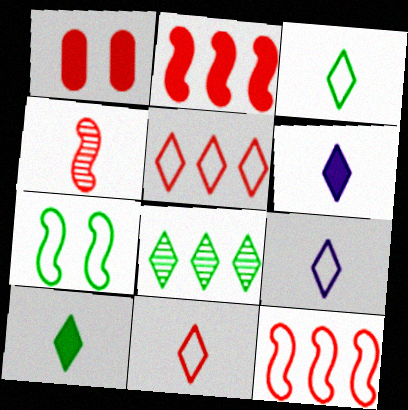[[1, 4, 5], 
[3, 9, 11]]